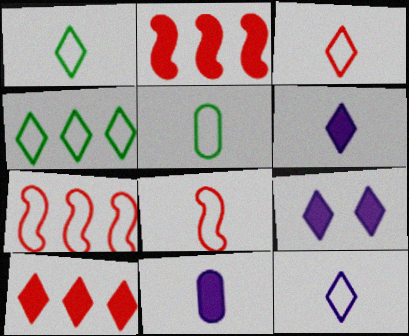[[1, 3, 12], 
[5, 8, 12]]